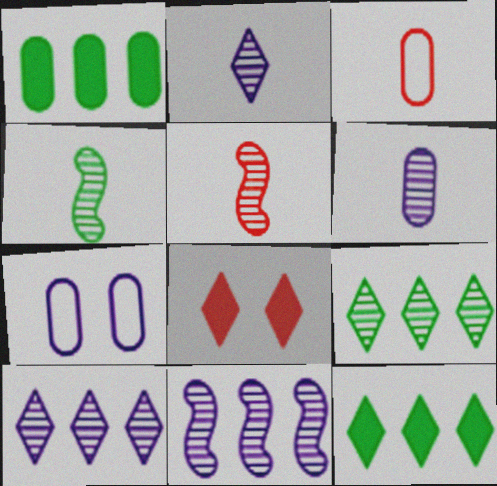[[5, 7, 12]]